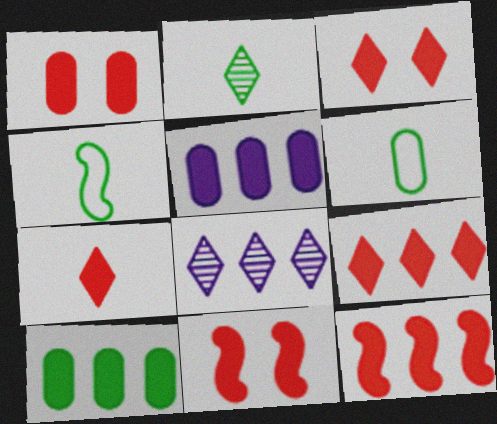[[1, 3, 11], 
[1, 4, 8], 
[1, 7, 12], 
[3, 7, 9], 
[6, 8, 11]]